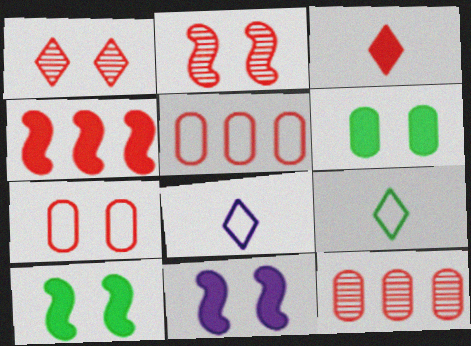[[2, 3, 5], 
[8, 10, 12], 
[9, 11, 12]]